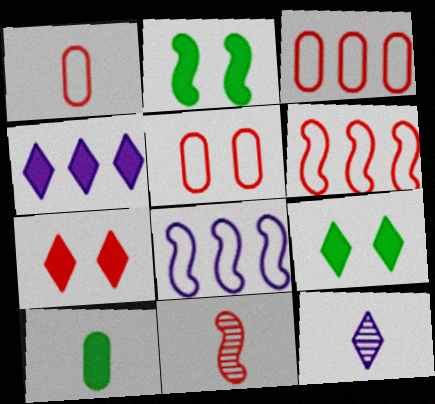[[1, 3, 5], 
[2, 3, 12], 
[2, 8, 11], 
[3, 7, 11]]